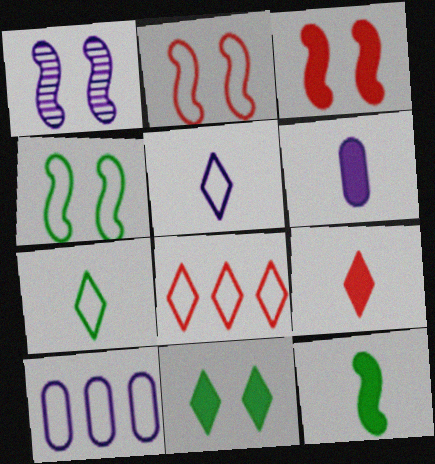[[1, 3, 4], 
[2, 7, 10], 
[6, 9, 12]]